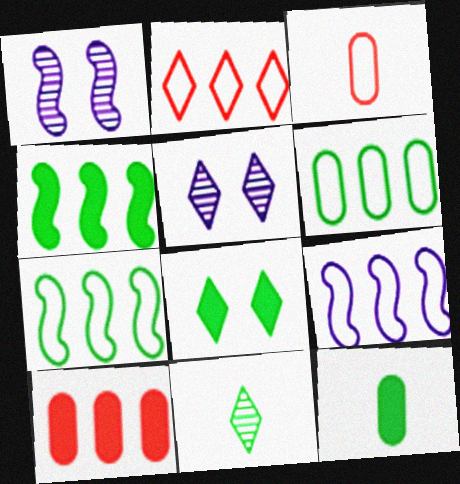[[1, 2, 12], 
[2, 6, 9], 
[3, 4, 5], 
[4, 8, 12]]